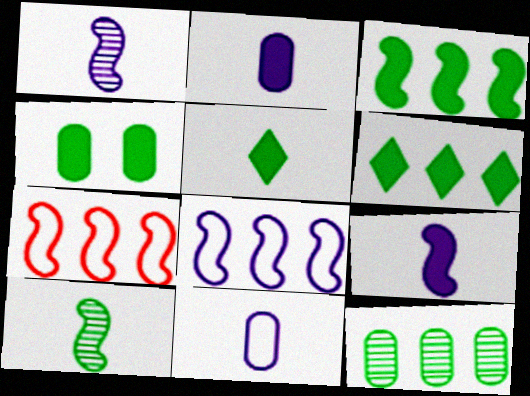[[3, 4, 5]]